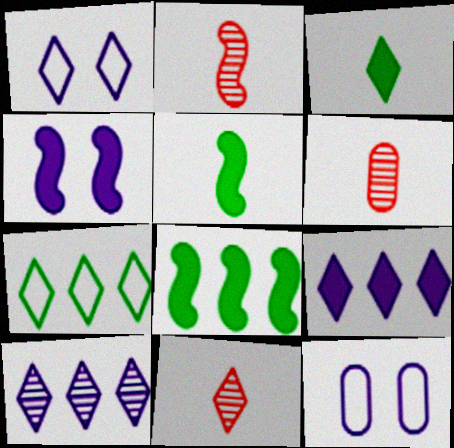[[1, 6, 8], 
[2, 6, 11], 
[4, 6, 7], 
[8, 11, 12]]